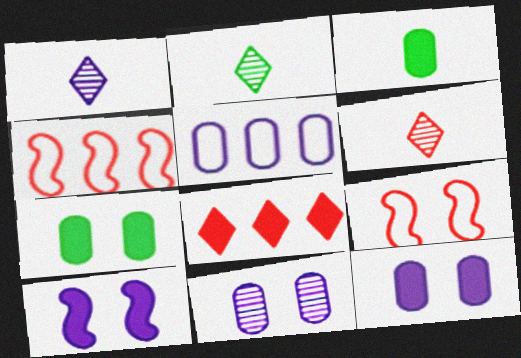[[1, 2, 6], 
[1, 4, 7], 
[1, 5, 10], 
[2, 4, 12], 
[3, 8, 10]]